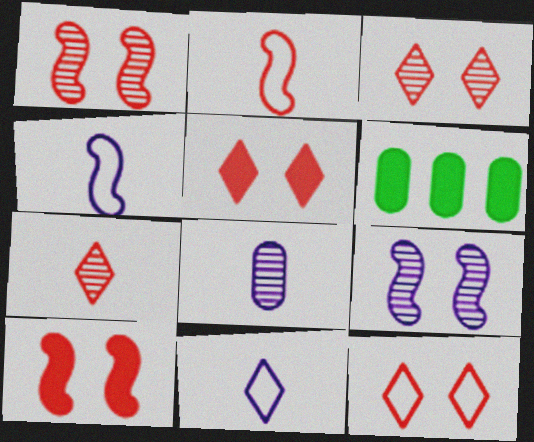[[1, 6, 11], 
[3, 4, 6], 
[3, 5, 12]]